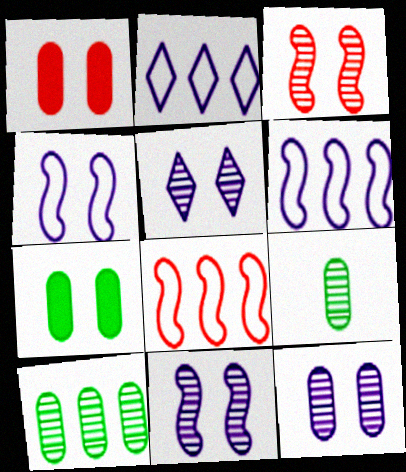[[5, 11, 12]]